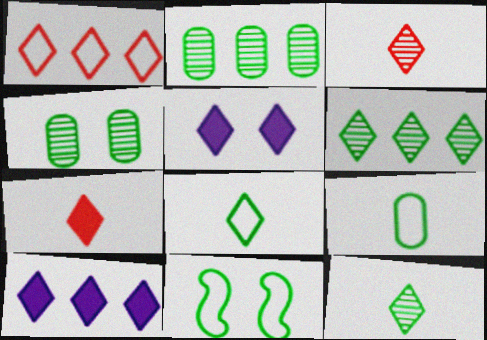[[1, 5, 12], 
[1, 6, 10]]